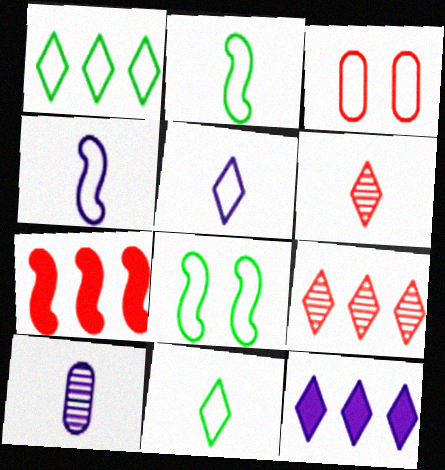[[1, 3, 4], 
[1, 9, 12], 
[3, 6, 7]]